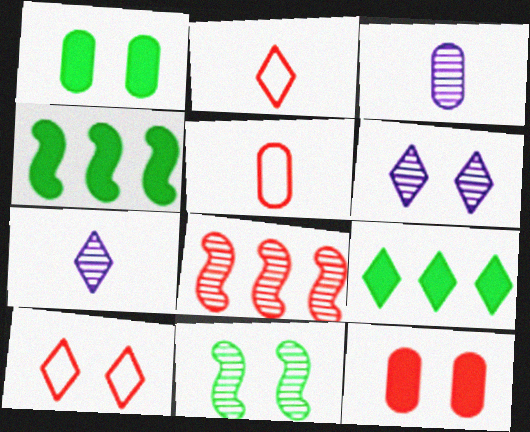[[2, 6, 9], 
[2, 8, 12], 
[3, 4, 10], 
[4, 5, 6], 
[7, 9, 10]]